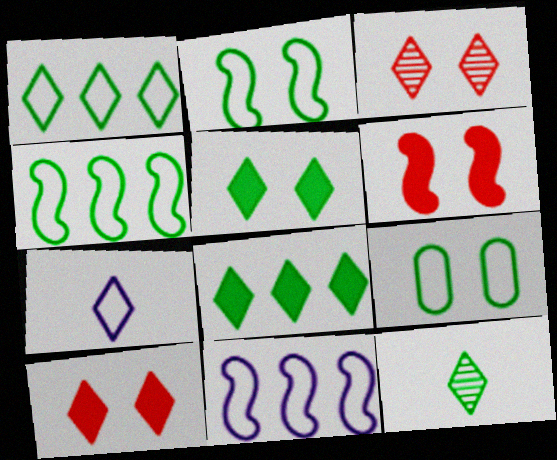[[1, 5, 12], 
[3, 7, 8]]